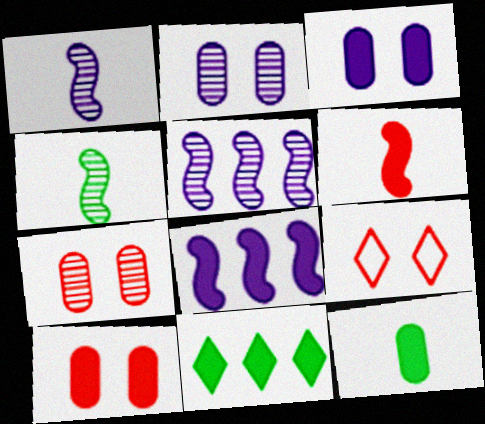[[3, 6, 11], 
[5, 9, 12]]